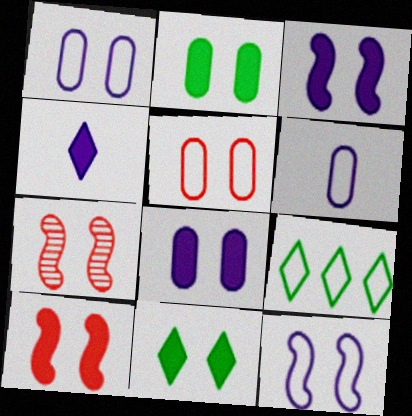[[1, 7, 11], 
[8, 10, 11]]